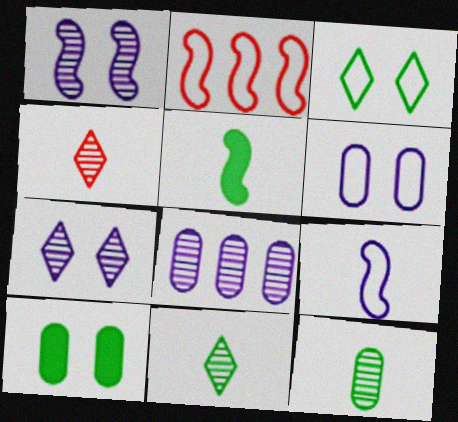[[1, 2, 5]]